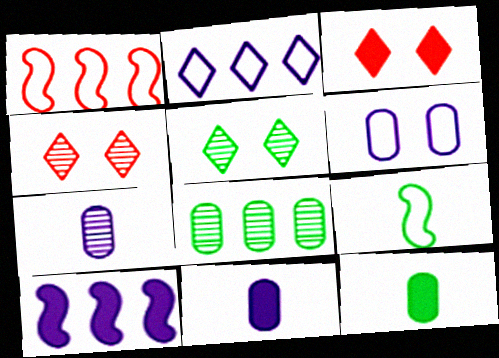[[1, 5, 11], 
[3, 10, 12]]